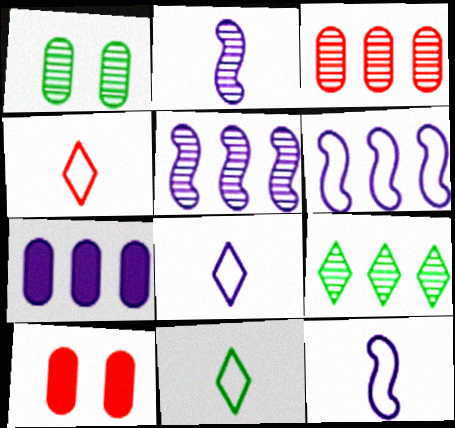[[3, 5, 9], 
[4, 8, 11], 
[5, 10, 11], 
[9, 10, 12]]